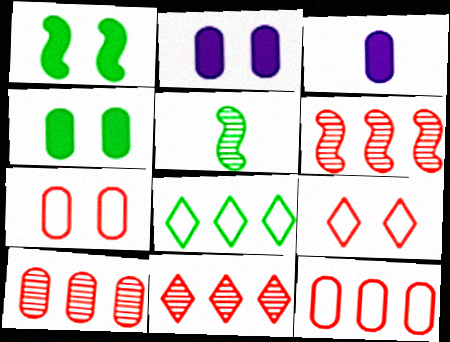[[4, 5, 8], 
[6, 10, 11]]